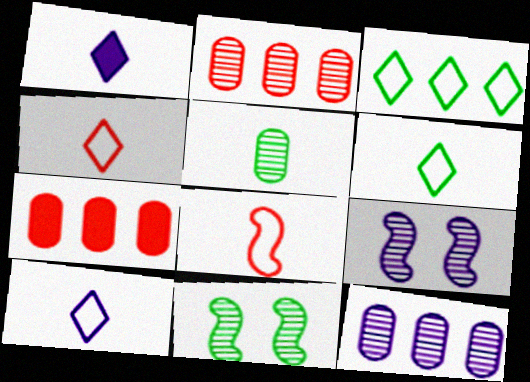[[1, 5, 8], 
[4, 6, 10], 
[6, 7, 9], 
[7, 10, 11]]